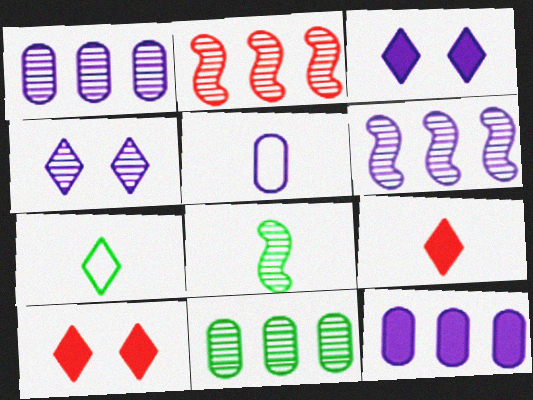[[3, 5, 6], 
[5, 8, 9]]